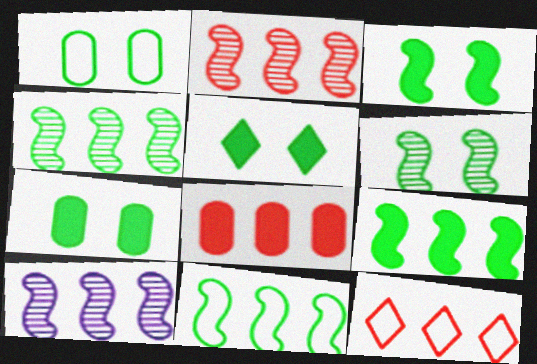[[1, 5, 6], 
[2, 4, 10], 
[2, 8, 12], 
[3, 5, 7], 
[4, 9, 11]]